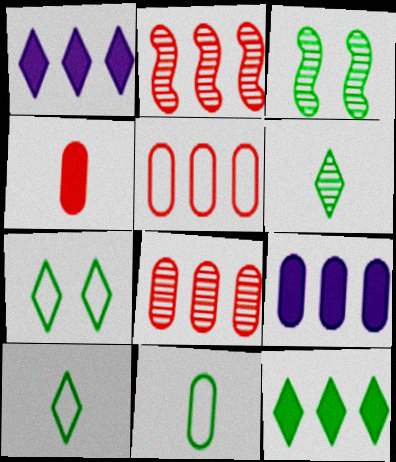[[3, 11, 12], 
[6, 7, 12]]